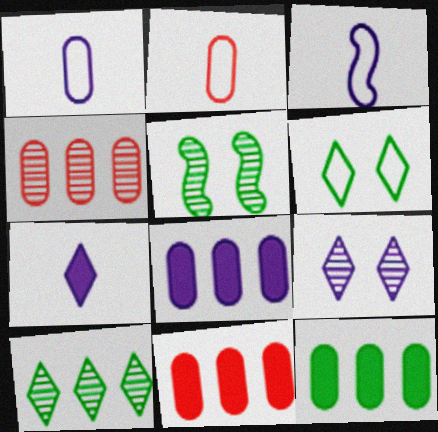[[3, 8, 9], 
[8, 11, 12]]